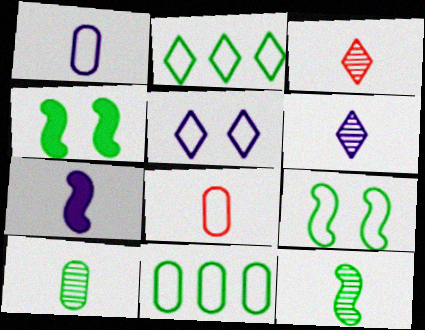[[1, 6, 7], 
[2, 4, 10]]